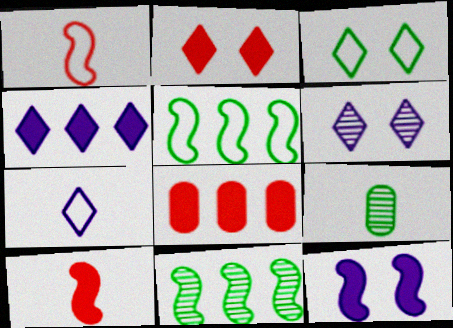[[1, 11, 12], 
[2, 3, 6], 
[2, 8, 10], 
[4, 6, 7], 
[7, 9, 10]]